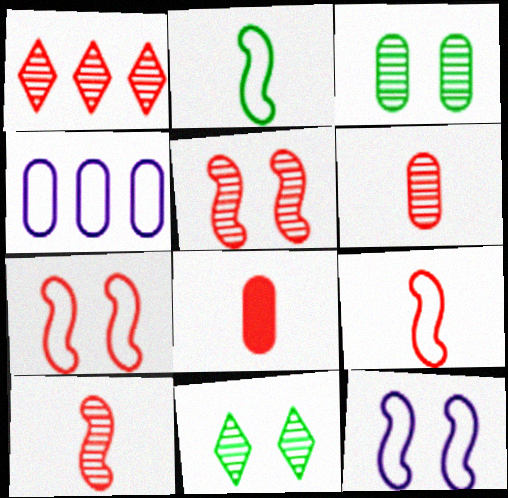[[1, 5, 6], 
[1, 7, 8], 
[3, 4, 8]]